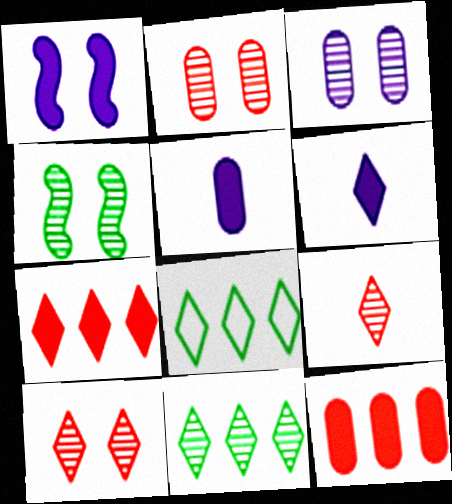[[3, 4, 10], 
[6, 8, 10]]